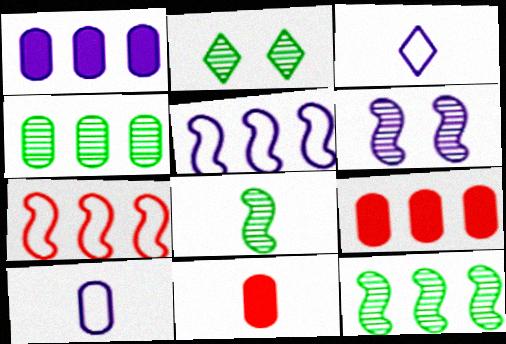[[1, 3, 6], 
[2, 4, 8], 
[2, 5, 11], 
[3, 8, 11]]